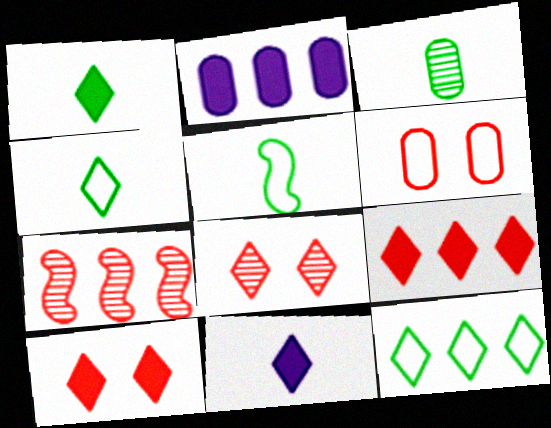[[1, 3, 5], 
[2, 3, 6], 
[2, 5, 8], 
[2, 7, 12], 
[8, 11, 12]]